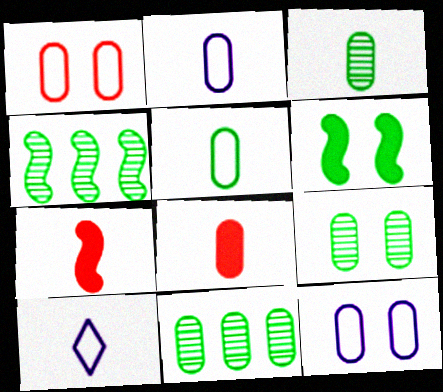[[2, 3, 8], 
[3, 7, 10], 
[3, 9, 11], 
[8, 11, 12]]